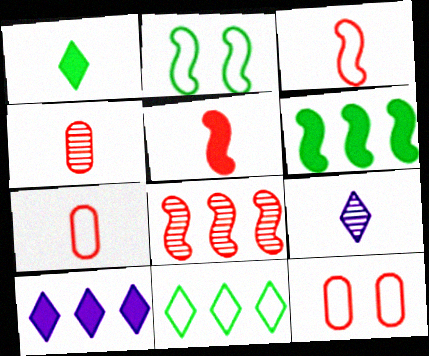[[2, 4, 10], 
[6, 9, 12]]